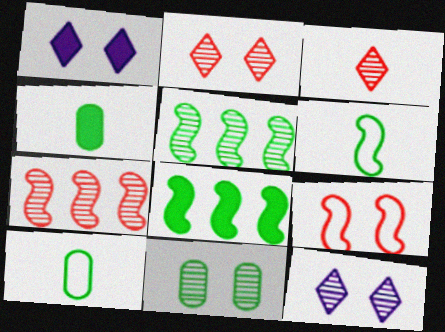[[1, 7, 10], 
[1, 9, 11]]